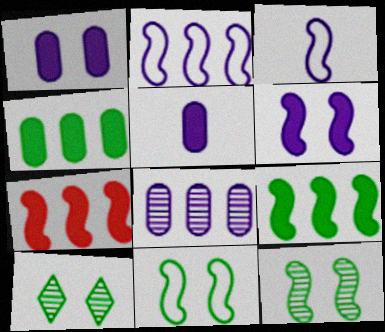[[3, 7, 12]]